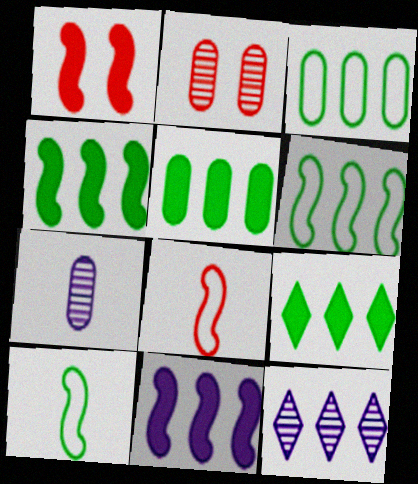[[4, 5, 9]]